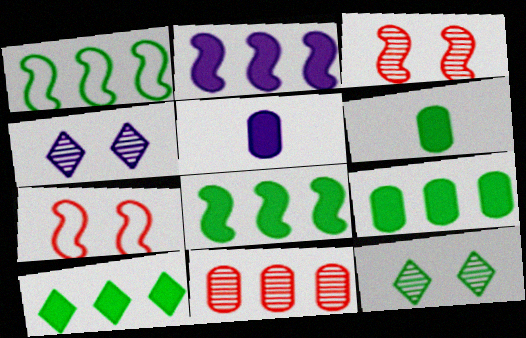[[1, 6, 12], 
[8, 9, 10]]